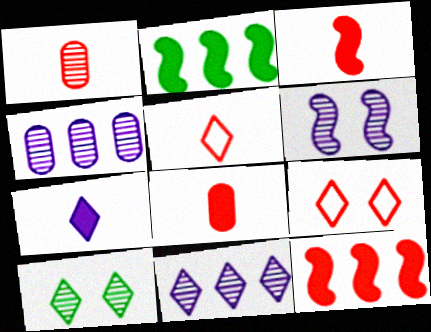[[1, 3, 5], 
[1, 9, 12]]